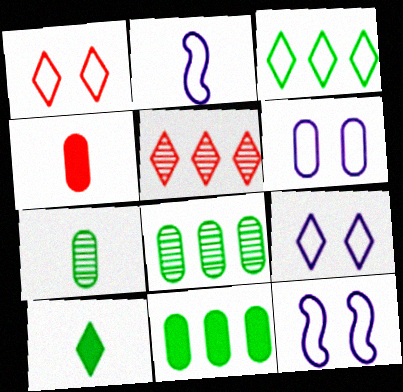[[4, 6, 8], 
[5, 9, 10], 
[6, 9, 12]]